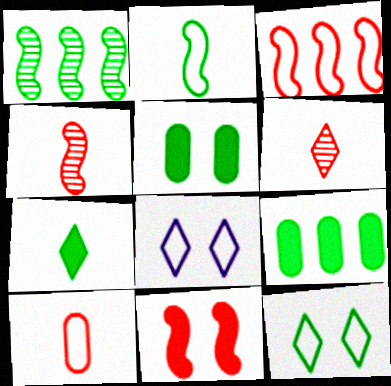[[3, 4, 11], 
[4, 8, 9]]